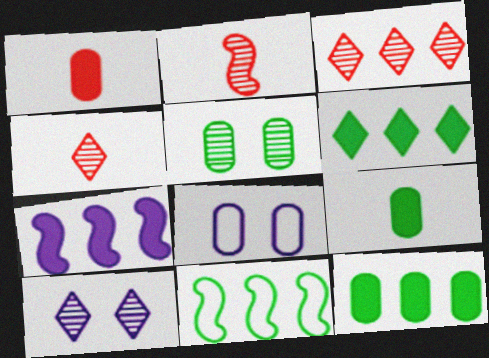[[1, 10, 11], 
[2, 6, 8]]